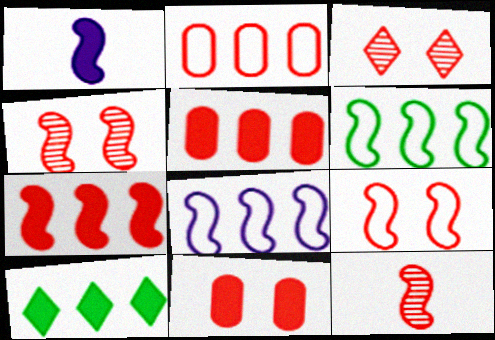[[1, 4, 6], 
[1, 10, 11], 
[3, 9, 11], 
[7, 9, 12]]